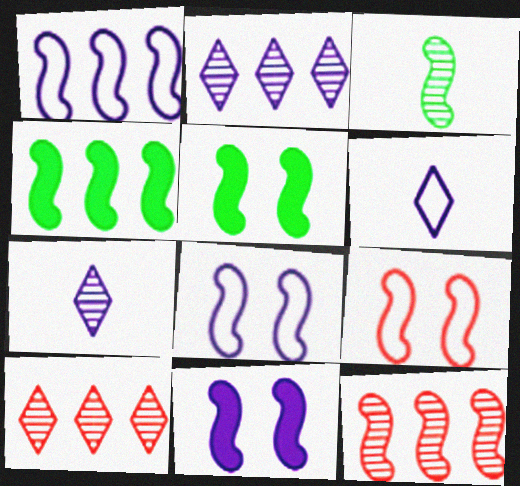[[1, 4, 12]]